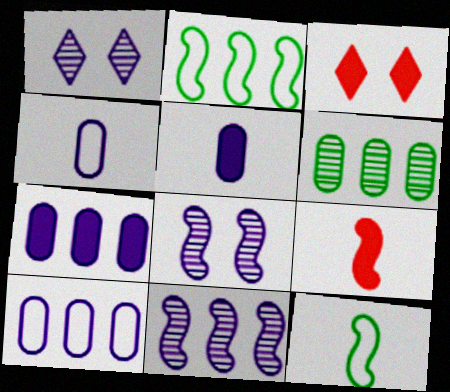[[2, 8, 9]]